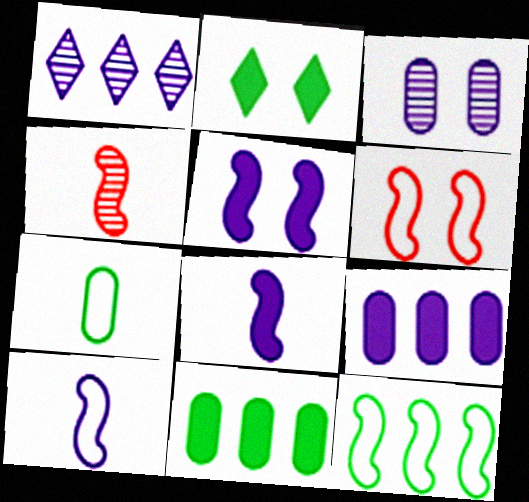[[2, 3, 6], 
[4, 5, 12], 
[6, 10, 12]]